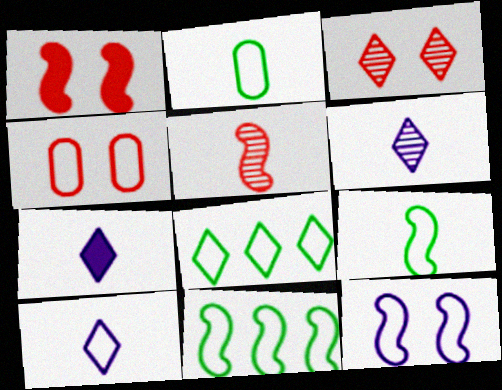[[1, 3, 4], 
[2, 5, 7], 
[3, 7, 8], 
[4, 10, 11], 
[6, 7, 10]]